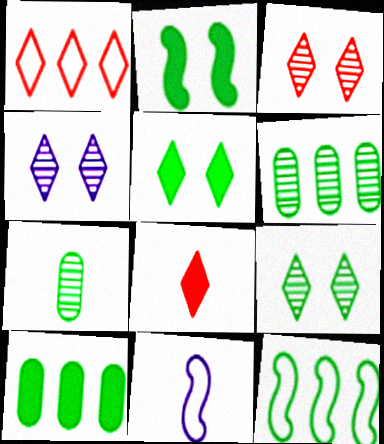[[1, 3, 8], 
[3, 4, 9], 
[3, 10, 11], 
[5, 7, 12], 
[7, 8, 11]]